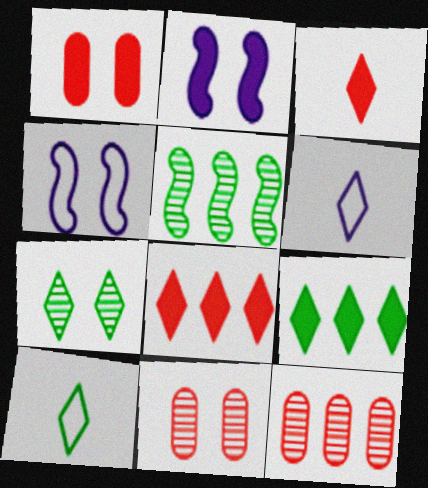[[1, 4, 7], 
[1, 5, 6], 
[2, 10, 12], 
[6, 7, 8], 
[7, 9, 10]]